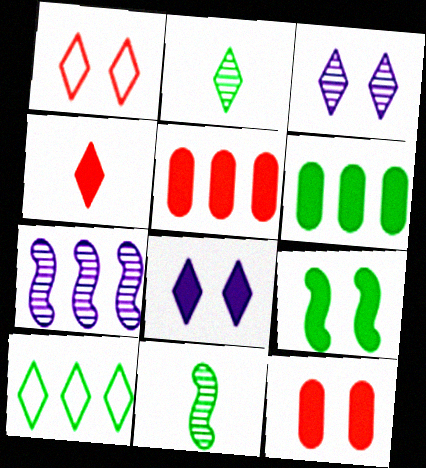[[3, 4, 10], 
[5, 7, 10], 
[8, 9, 12]]